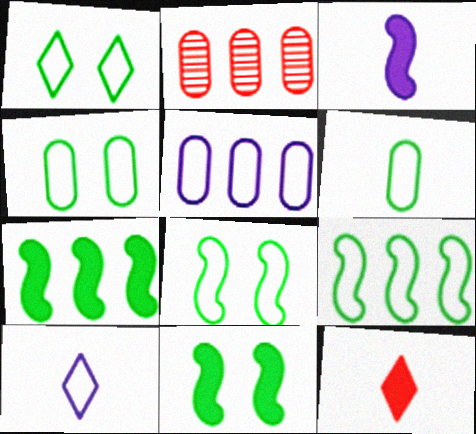[[1, 2, 3], 
[1, 4, 8], 
[1, 6, 9], 
[2, 10, 11]]